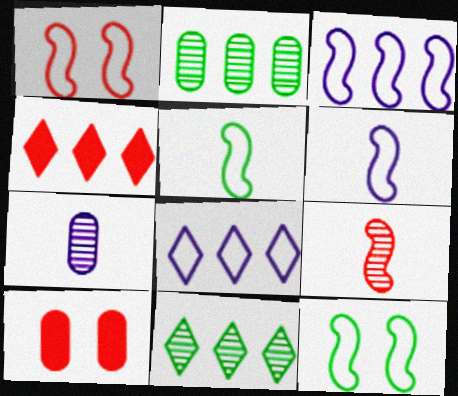[[1, 3, 5], 
[2, 3, 4], 
[4, 7, 12], 
[4, 8, 11], 
[6, 10, 11]]